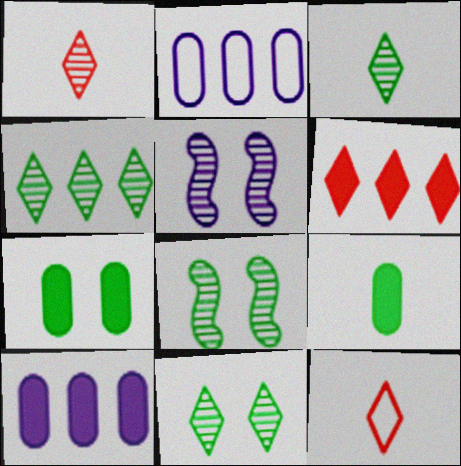[[3, 4, 11], 
[8, 10, 12]]